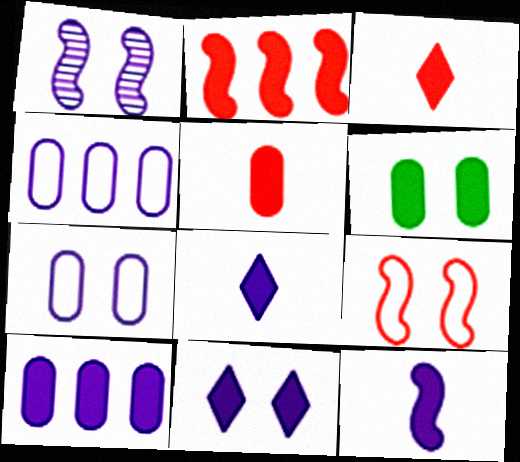[[1, 4, 8], 
[1, 7, 11], 
[2, 6, 8], 
[5, 6, 10], 
[10, 11, 12]]